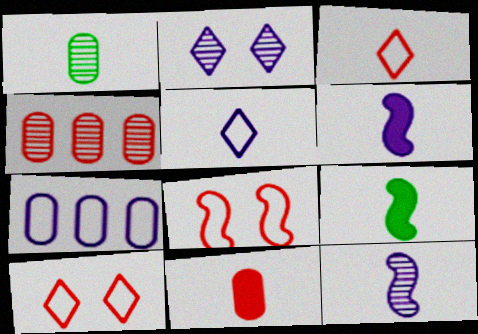[[1, 3, 6], 
[2, 6, 7]]